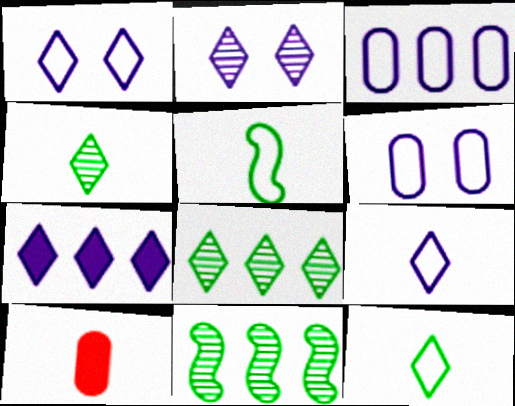[[1, 10, 11], 
[2, 7, 9]]